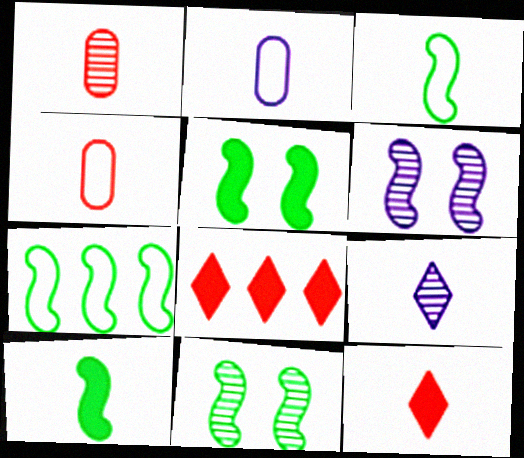[[2, 8, 11], 
[4, 9, 10], 
[7, 10, 11]]